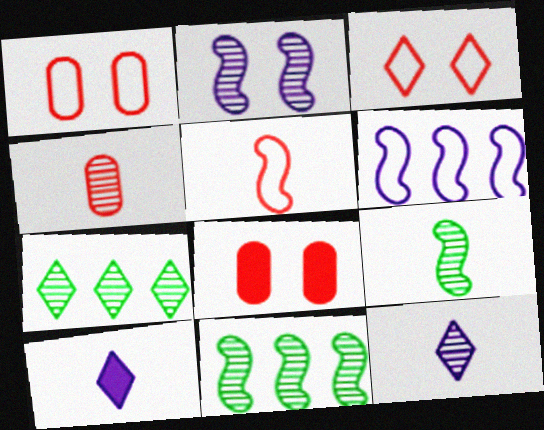[[1, 10, 11], 
[2, 4, 7], 
[3, 7, 10], 
[4, 9, 12]]